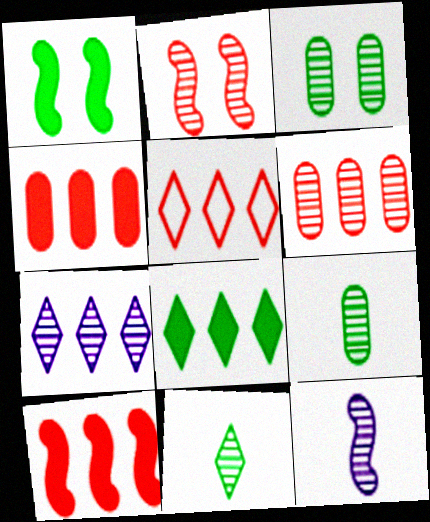[[2, 7, 9], 
[5, 6, 10], 
[5, 7, 8]]